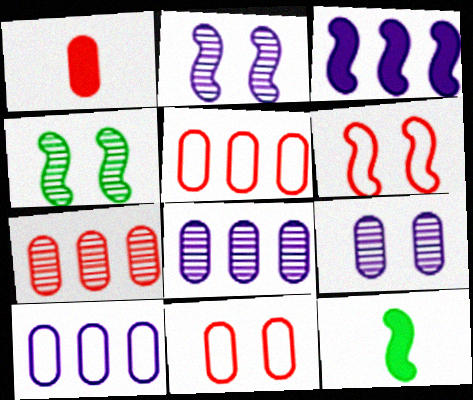[[1, 7, 11]]